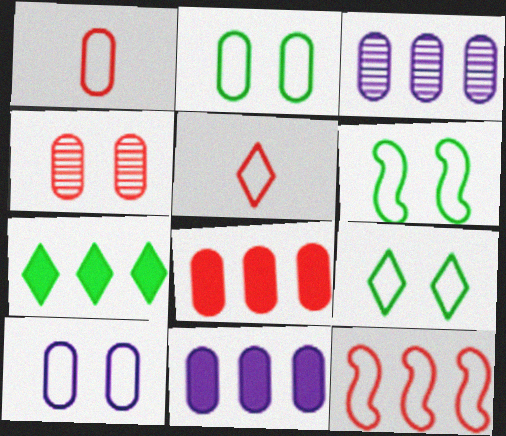[[1, 4, 8], 
[2, 6, 9], 
[3, 7, 12]]